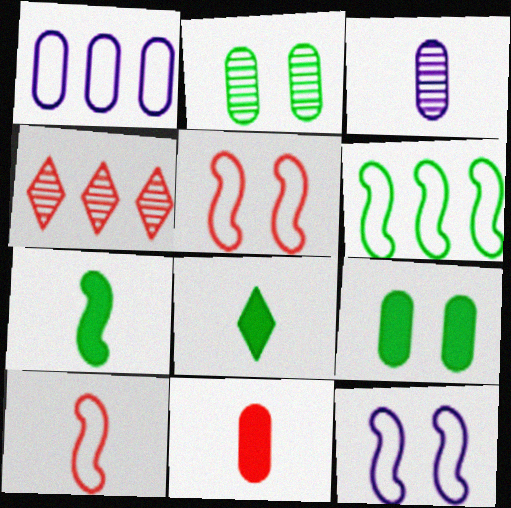[[1, 2, 11], 
[2, 6, 8], 
[3, 8, 10], 
[4, 5, 11], 
[6, 10, 12]]